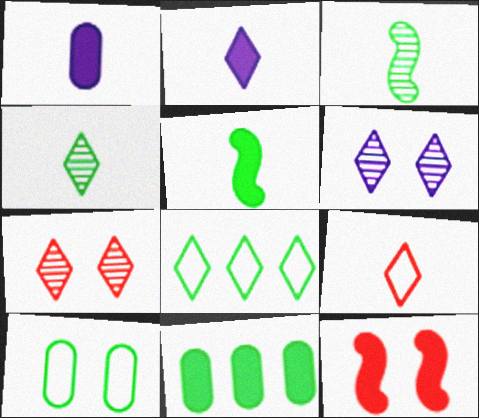[[1, 3, 9], 
[2, 4, 9], 
[2, 7, 8], 
[2, 11, 12], 
[6, 10, 12]]